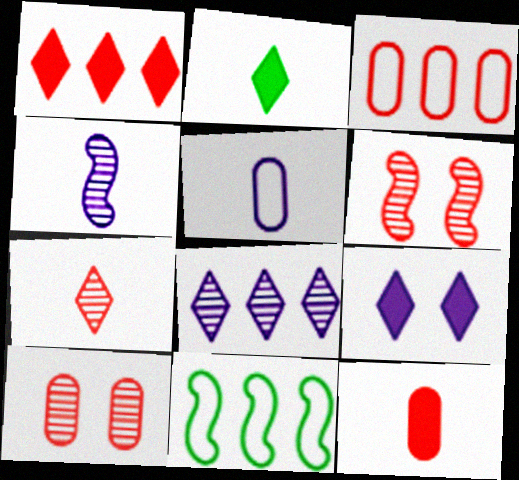[[1, 2, 9], 
[3, 10, 12]]